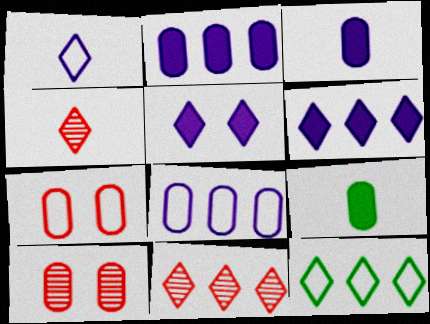[[4, 5, 12], 
[6, 11, 12], 
[8, 9, 10]]